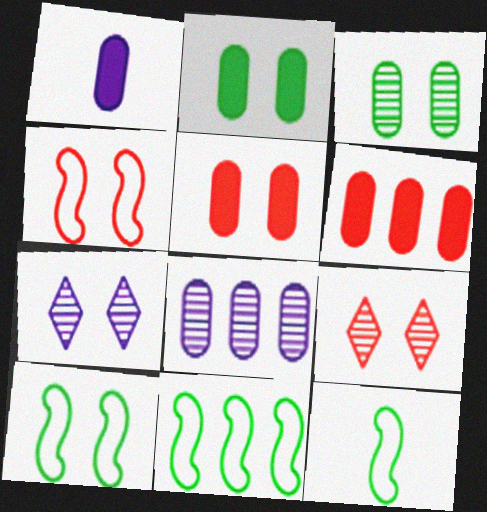[[1, 2, 6], 
[1, 9, 11], 
[2, 4, 7], 
[4, 5, 9], 
[5, 7, 10], 
[6, 7, 12], 
[10, 11, 12]]